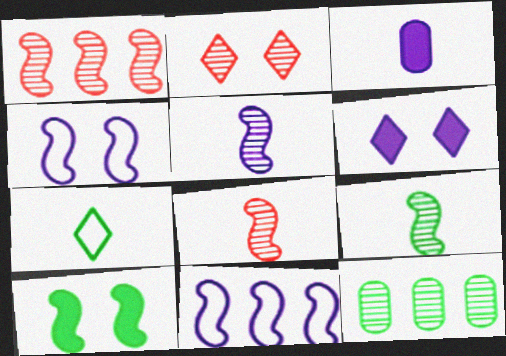[[2, 5, 12], 
[3, 7, 8], 
[5, 8, 9], 
[7, 10, 12], 
[8, 10, 11]]